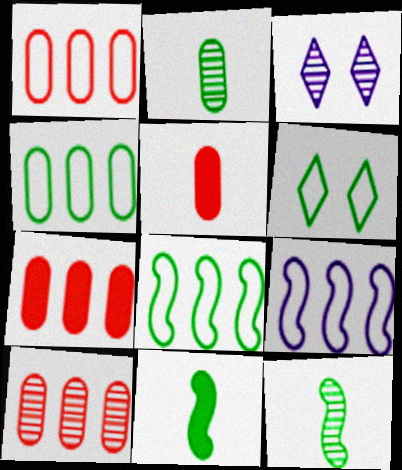[[1, 3, 11], 
[1, 7, 10], 
[3, 5, 8], 
[3, 10, 12]]